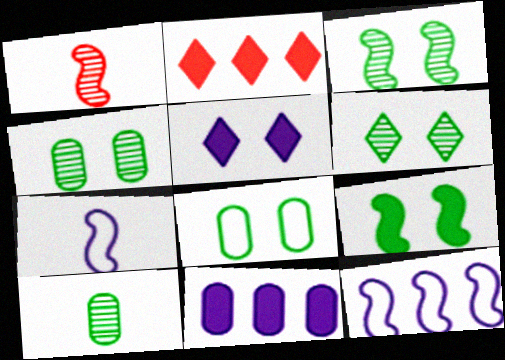[[1, 9, 12], 
[2, 4, 7], 
[3, 4, 6], 
[6, 8, 9]]